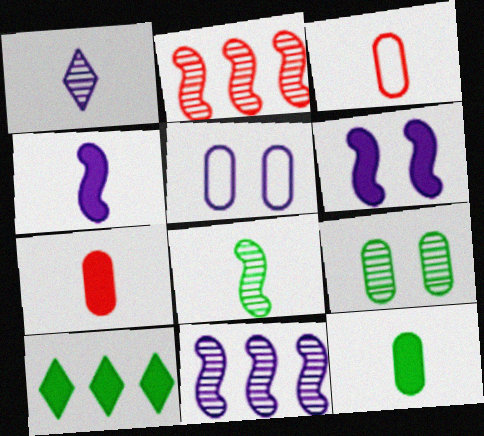[[1, 2, 9], 
[6, 7, 10]]